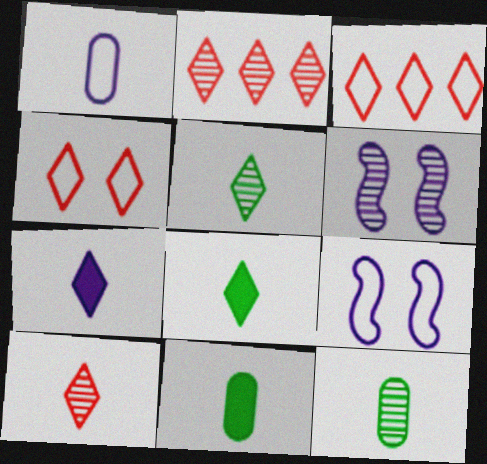[[2, 6, 12], 
[2, 9, 11], 
[3, 6, 11]]